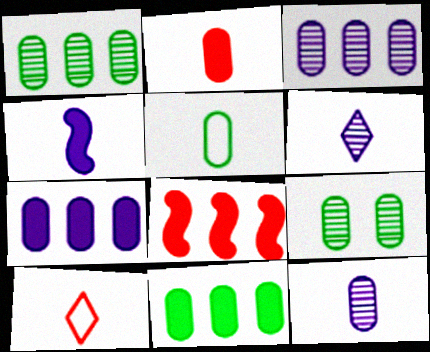[[2, 5, 12], 
[5, 9, 11]]